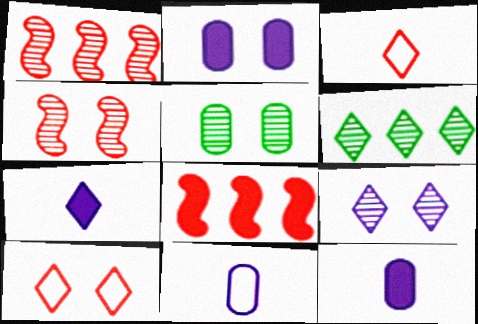[[4, 5, 9], 
[6, 7, 10]]